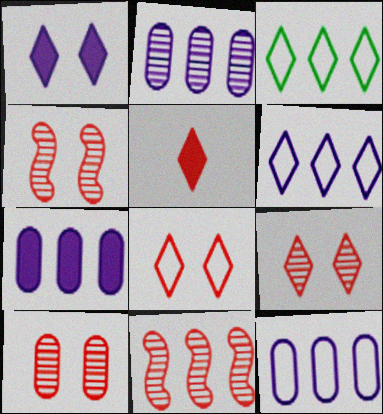[[2, 7, 12], 
[3, 7, 11], 
[4, 9, 10]]